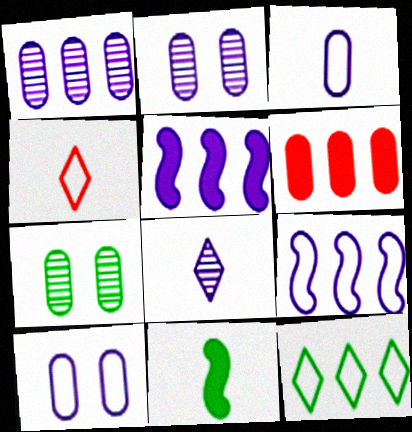[[3, 6, 7], 
[4, 5, 7], 
[5, 8, 10], 
[7, 11, 12]]